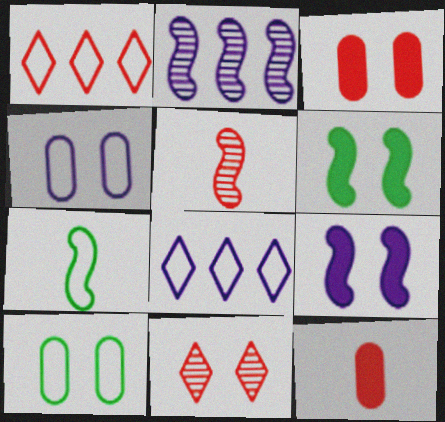[[1, 3, 5], 
[1, 4, 7], 
[4, 6, 11], 
[9, 10, 11]]